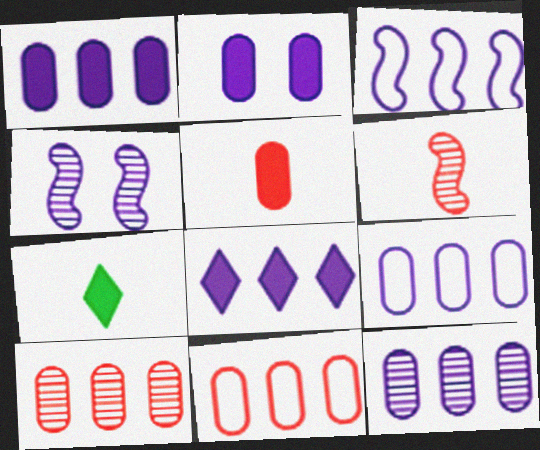[[1, 9, 12], 
[3, 8, 12], 
[4, 7, 11]]